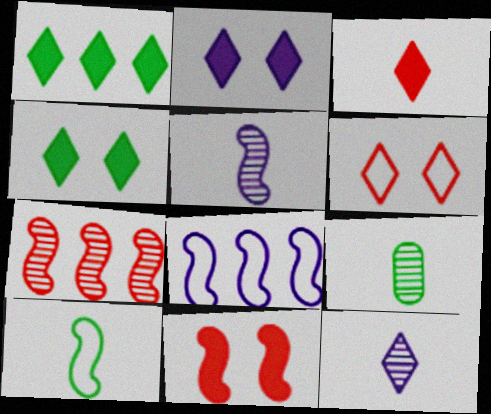[[1, 2, 3], 
[1, 6, 12]]